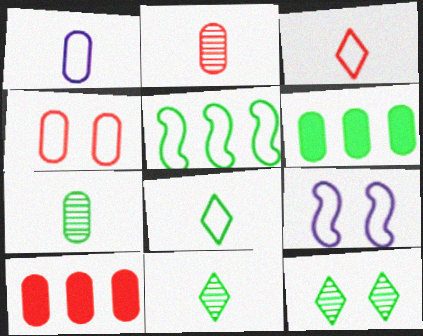[[2, 4, 10], 
[9, 10, 11]]